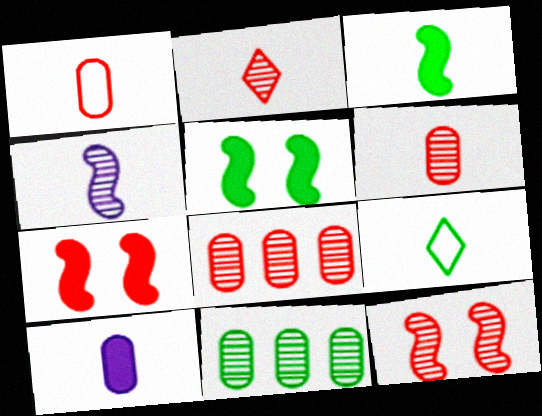[[2, 8, 12], 
[5, 9, 11]]